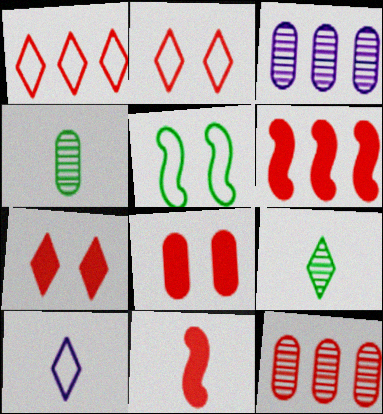[[1, 6, 12], 
[2, 11, 12], 
[4, 10, 11]]